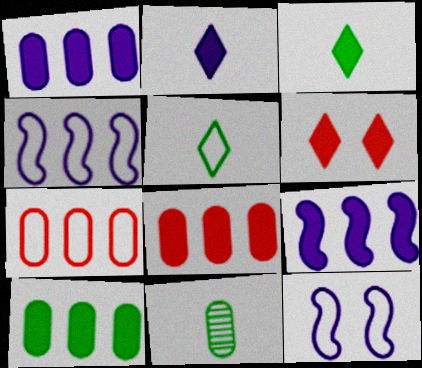[[1, 8, 10], 
[4, 6, 11], 
[5, 7, 12]]